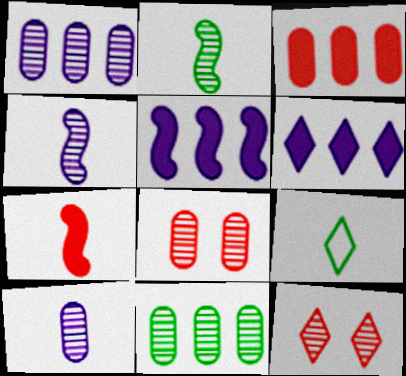[[1, 2, 12], 
[4, 11, 12], 
[5, 8, 9], 
[6, 9, 12], 
[7, 9, 10], 
[8, 10, 11]]